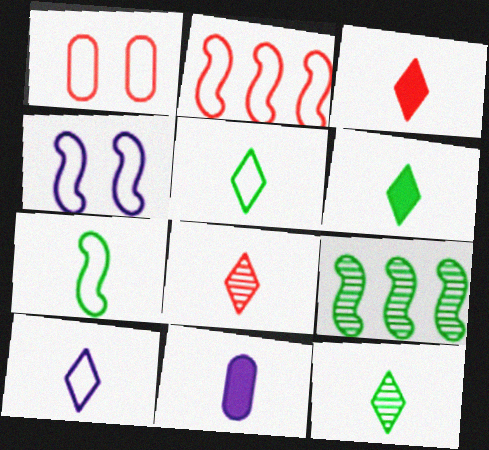[[2, 4, 7], 
[3, 10, 12], 
[5, 6, 12], 
[6, 8, 10], 
[7, 8, 11]]